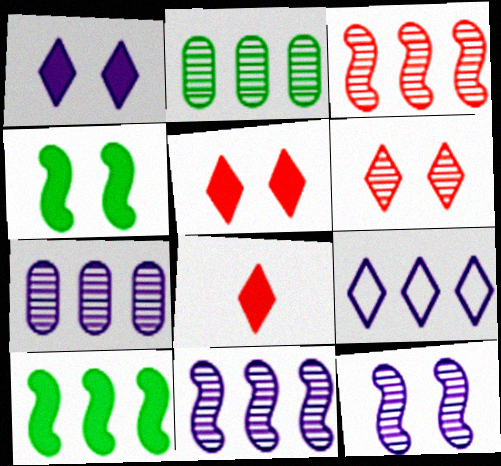[]